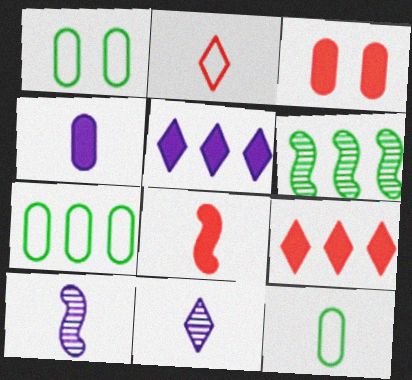[[1, 7, 12], 
[1, 9, 10], 
[3, 8, 9], 
[8, 11, 12]]